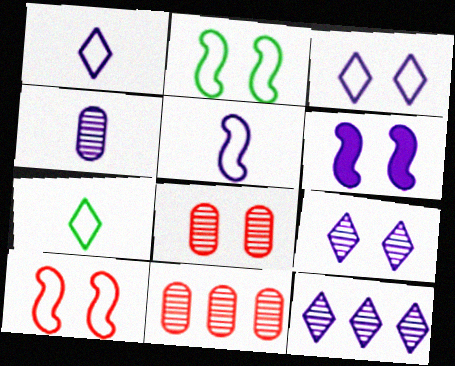[[6, 7, 11]]